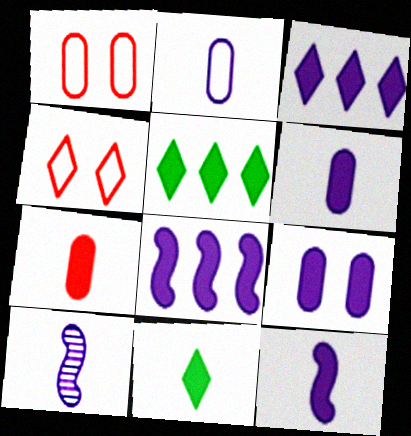[[1, 5, 10], 
[3, 9, 12], 
[7, 11, 12]]